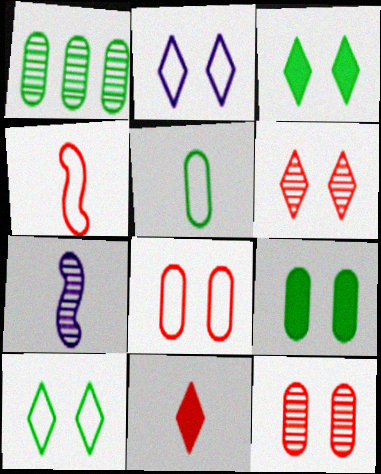[[1, 5, 9], 
[1, 6, 7], 
[2, 3, 6], 
[5, 7, 11]]